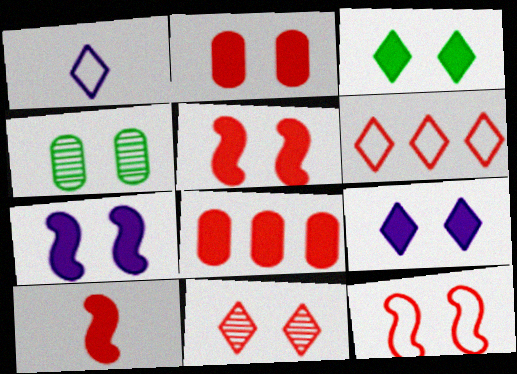[[2, 3, 7], 
[2, 11, 12], 
[4, 9, 12]]